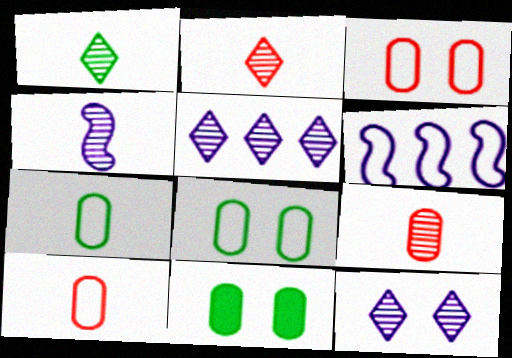[[1, 4, 9], 
[2, 6, 11]]